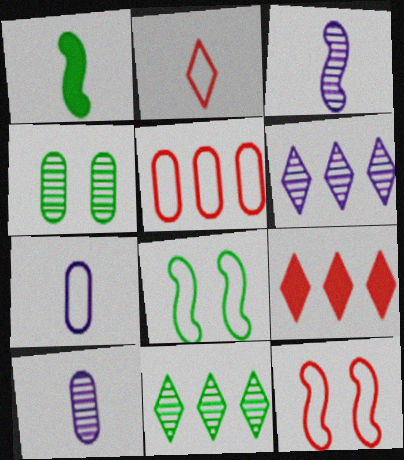[[1, 2, 10], 
[2, 5, 12], 
[8, 9, 10]]